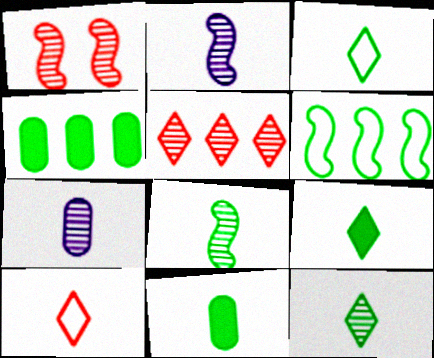[[2, 10, 11], 
[3, 8, 11], 
[3, 9, 12]]